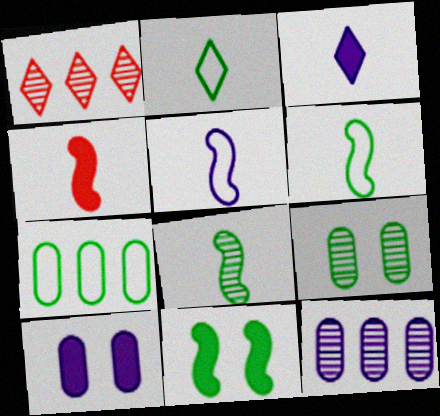[[1, 6, 10], 
[4, 5, 8]]